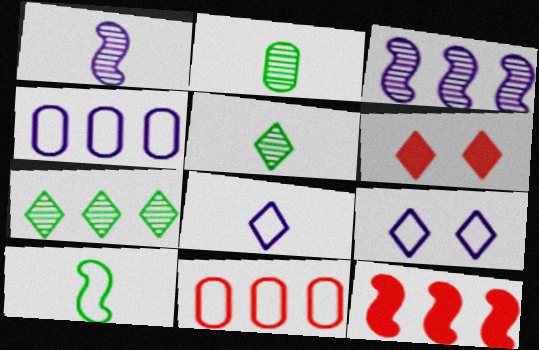[[2, 9, 12], 
[4, 7, 12], 
[6, 7, 8], 
[9, 10, 11]]